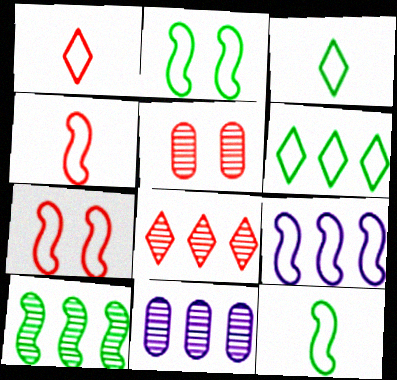[[2, 4, 9], 
[7, 9, 12], 
[8, 10, 11]]